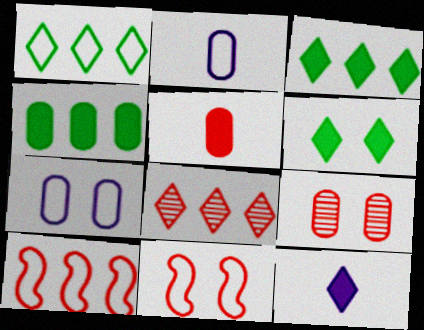[[1, 2, 11], 
[2, 4, 9], 
[5, 8, 11]]